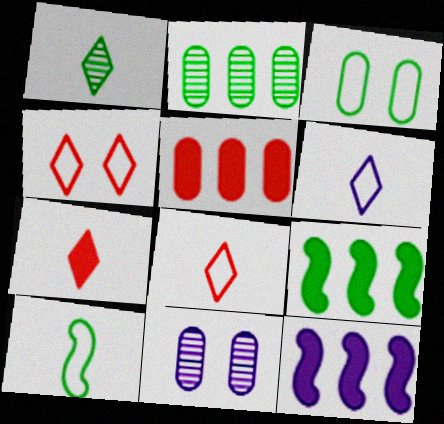[[1, 3, 9], 
[1, 6, 7], 
[6, 11, 12], 
[8, 9, 11]]